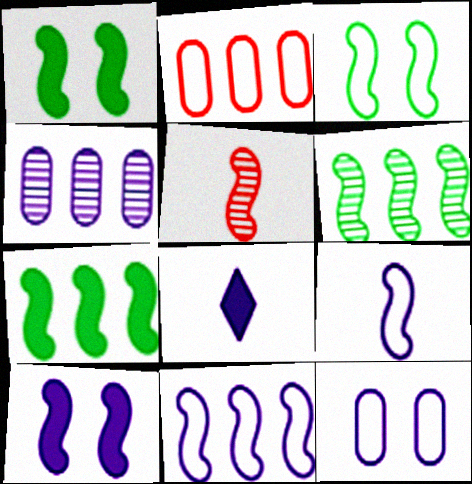[[1, 5, 11]]